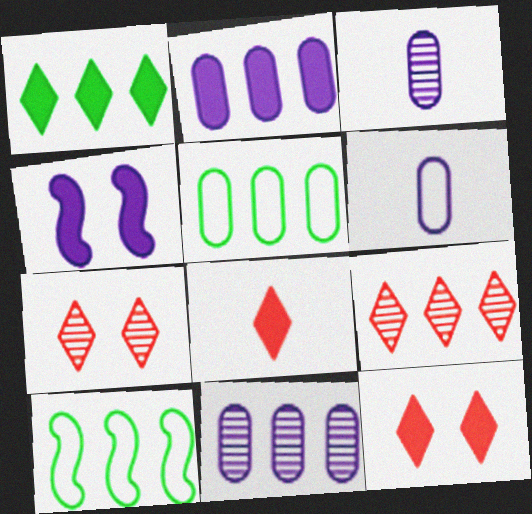[[2, 9, 10], 
[3, 10, 12]]